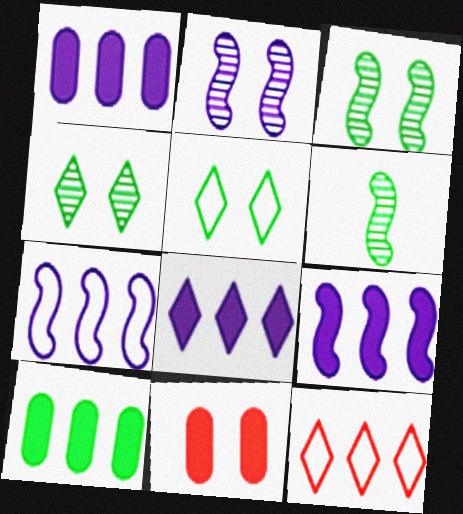[[1, 8, 9], 
[2, 5, 11], 
[5, 6, 10]]